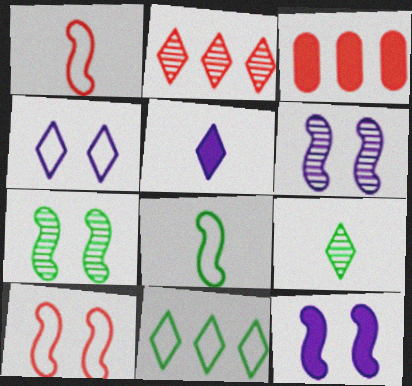[[7, 10, 12]]